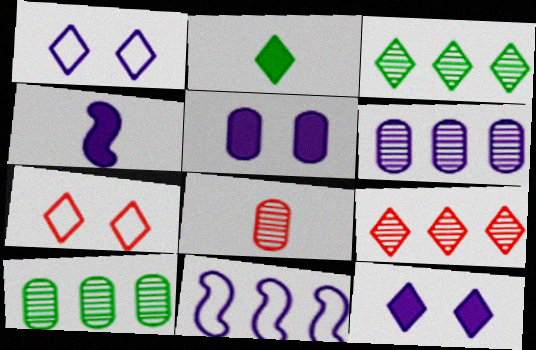[[1, 2, 9], 
[1, 4, 6], 
[4, 7, 10]]